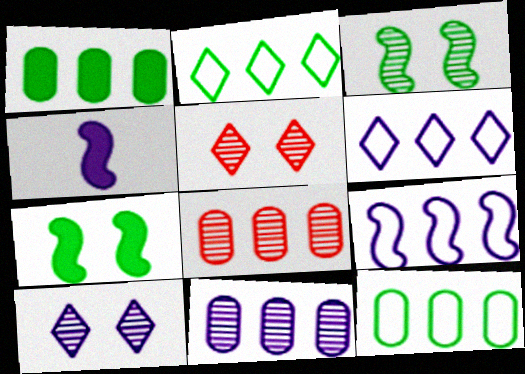[[4, 5, 12]]